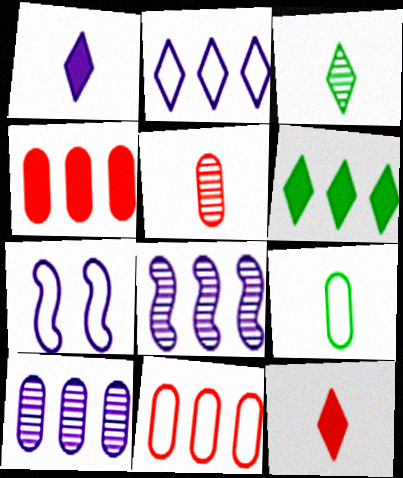[[1, 7, 10], 
[3, 4, 7], 
[5, 6, 7], 
[6, 8, 11]]